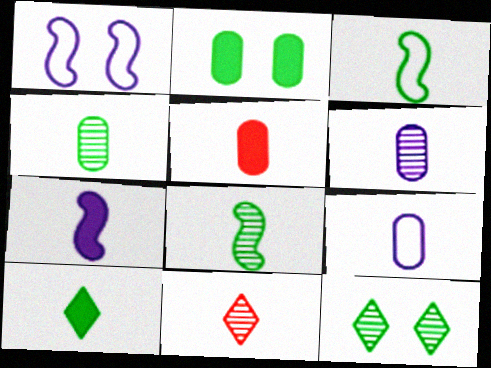[[3, 4, 10], 
[4, 5, 9], 
[5, 7, 10], 
[6, 8, 11]]